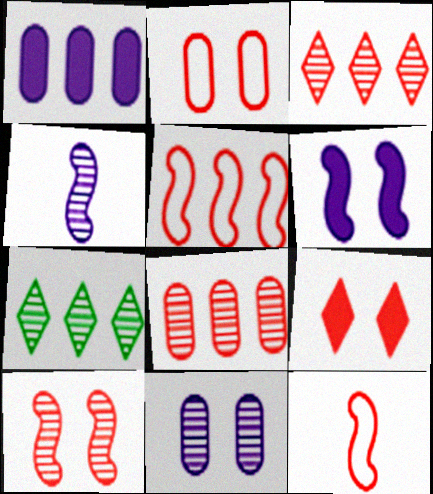[[1, 5, 7], 
[2, 9, 10], 
[8, 9, 12]]